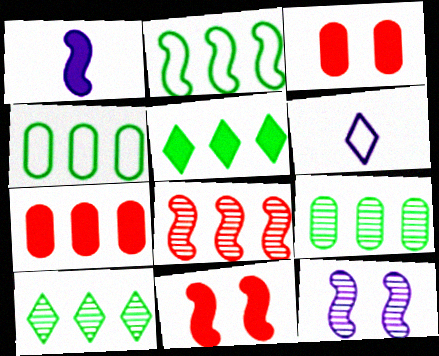[[1, 3, 5], 
[2, 5, 9], 
[6, 9, 11]]